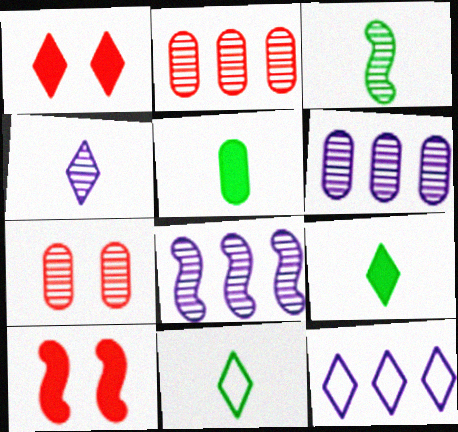[[3, 5, 11], 
[6, 10, 11]]